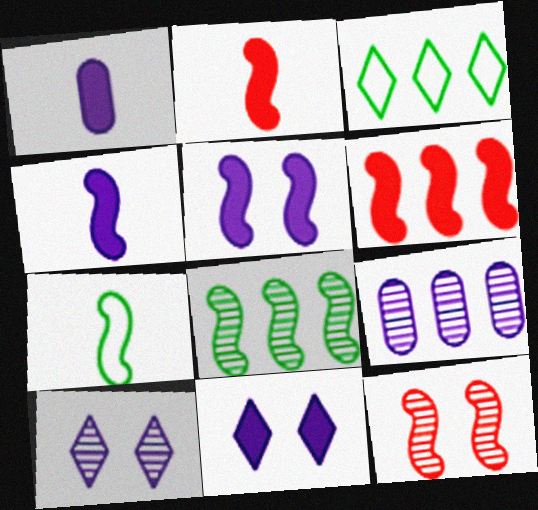[[1, 3, 12], 
[3, 6, 9]]